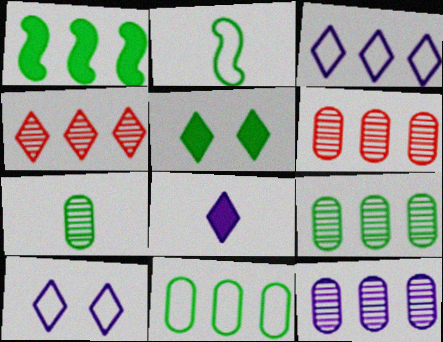[[1, 3, 6], 
[2, 5, 9], 
[6, 9, 12]]